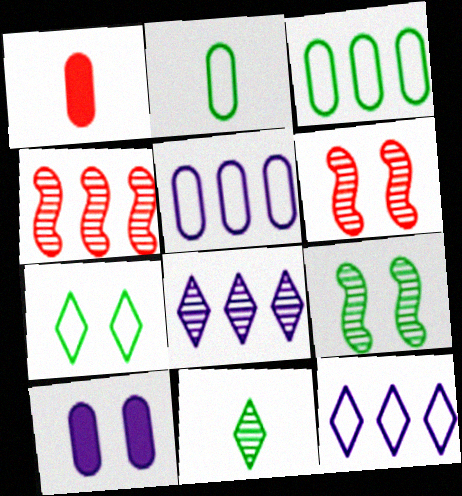[[1, 9, 12], 
[6, 7, 10]]